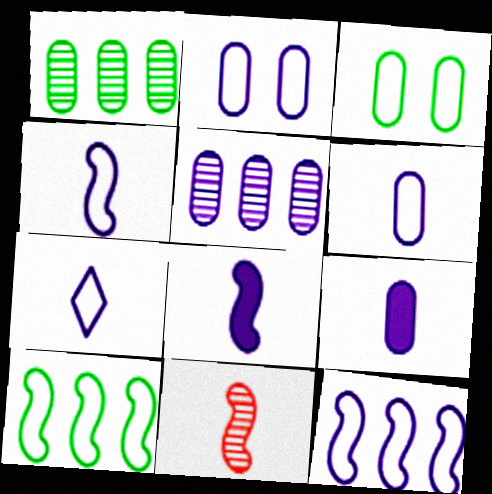[[2, 5, 9], 
[2, 7, 12], 
[4, 6, 7]]